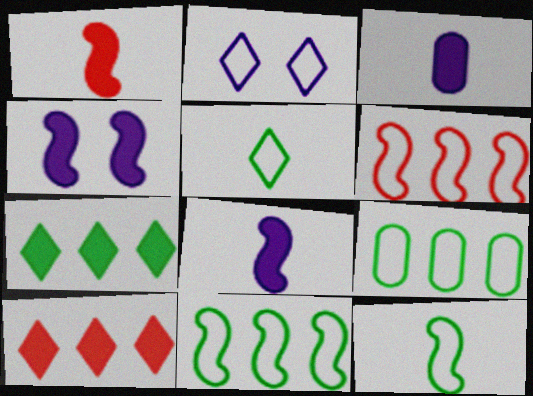[]